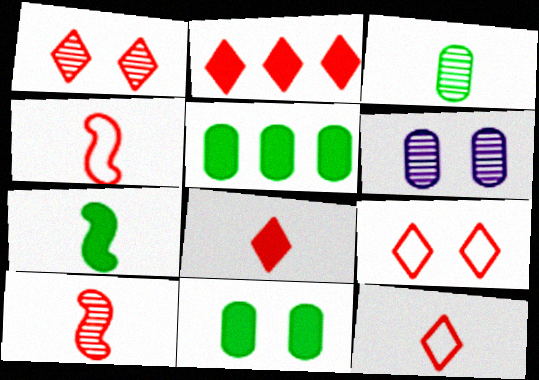[[1, 2, 12]]